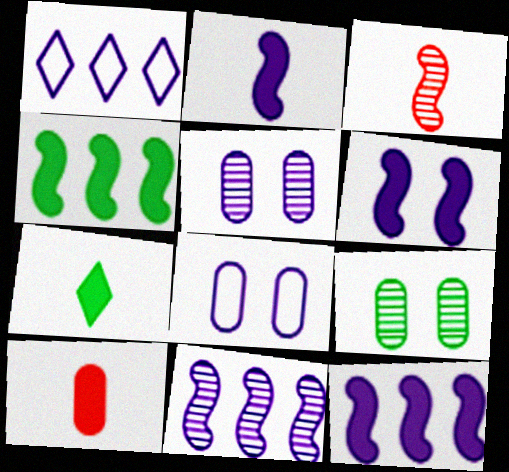[[1, 2, 5], 
[2, 6, 12], 
[2, 7, 10]]